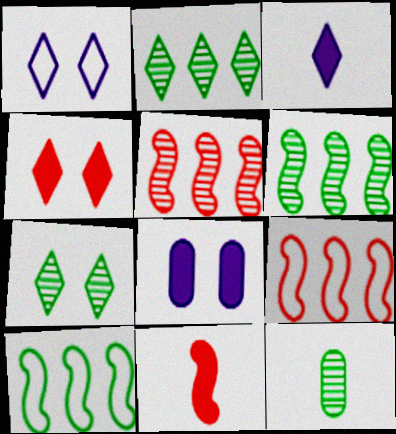[[1, 4, 7], 
[6, 7, 12]]